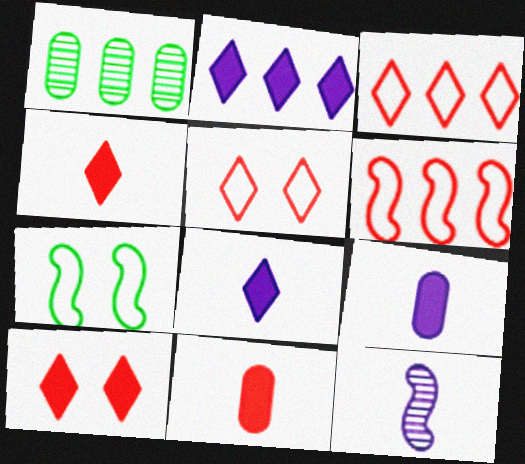[[1, 2, 6]]